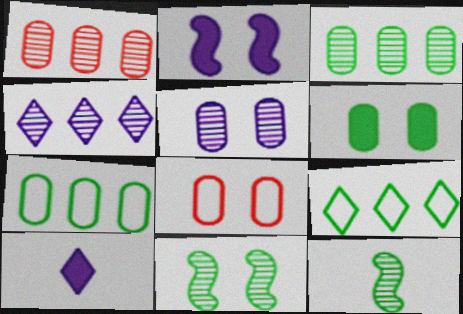[[5, 6, 8], 
[6, 9, 12]]